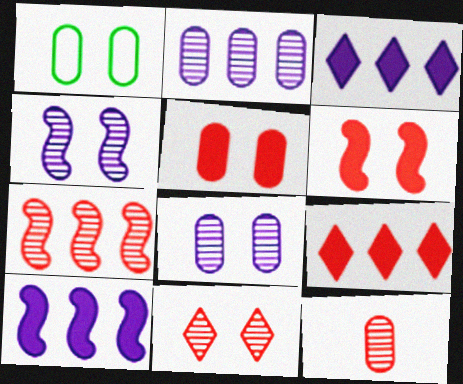[[1, 5, 8], 
[7, 11, 12]]